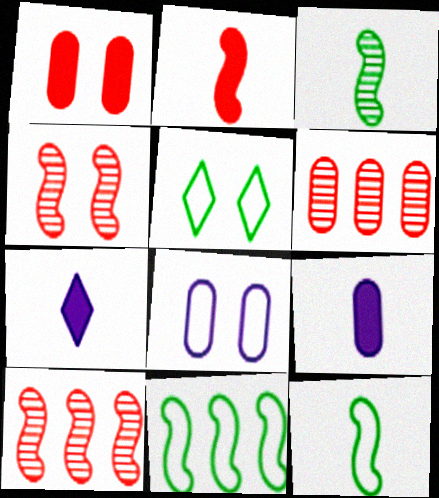[[5, 9, 10]]